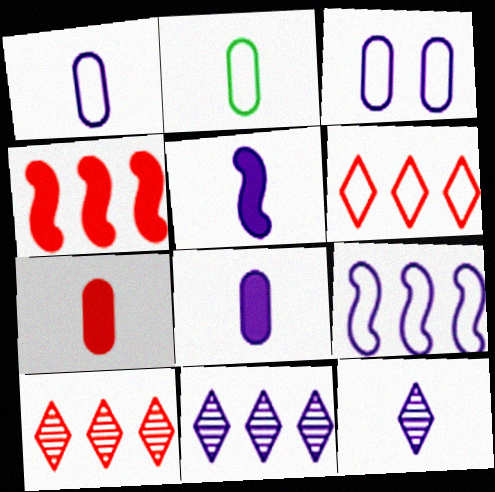[[1, 5, 12], 
[3, 5, 11]]